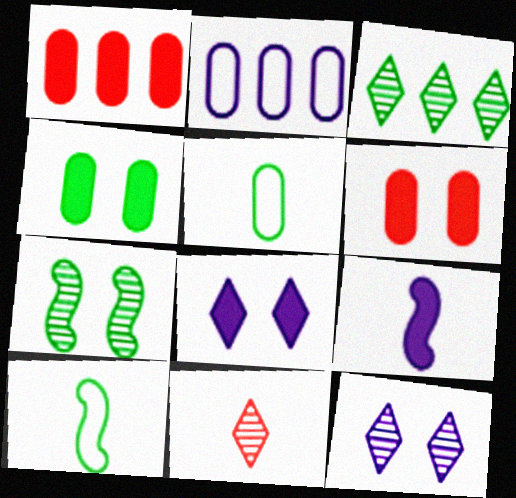[[1, 10, 12], 
[2, 9, 12], 
[3, 4, 10], 
[3, 11, 12], 
[5, 9, 11]]